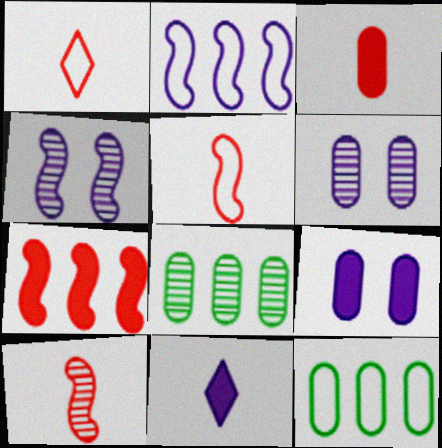[[1, 3, 10], 
[2, 6, 11], 
[3, 6, 12]]